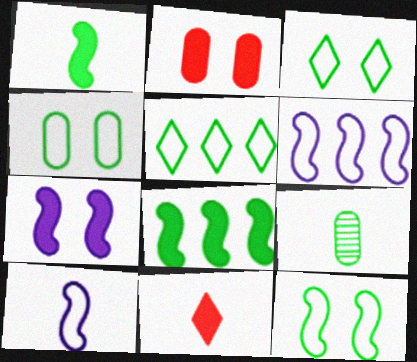[[3, 4, 12], 
[3, 8, 9], 
[9, 10, 11]]